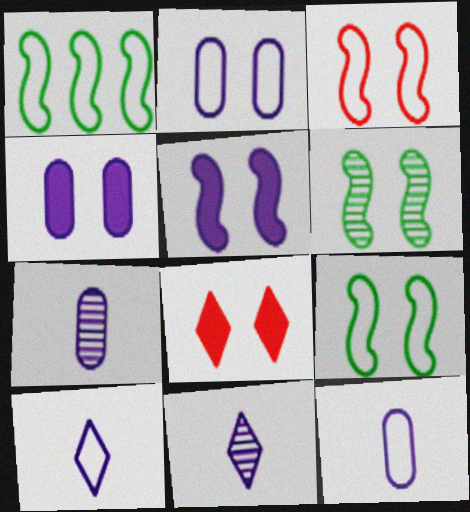[[1, 7, 8], 
[2, 6, 8], 
[3, 5, 6]]